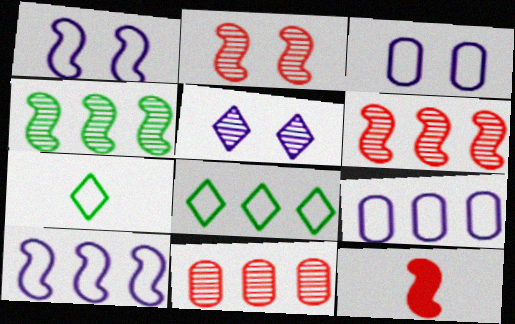[[1, 4, 12]]